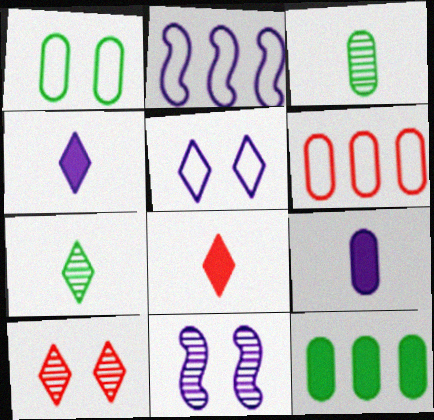[[1, 3, 12]]